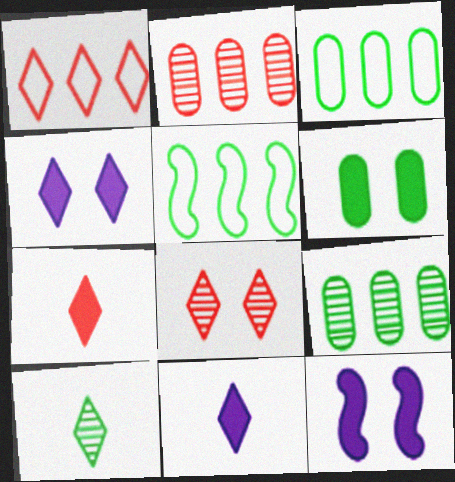[[1, 4, 10], 
[1, 7, 8], 
[5, 6, 10]]